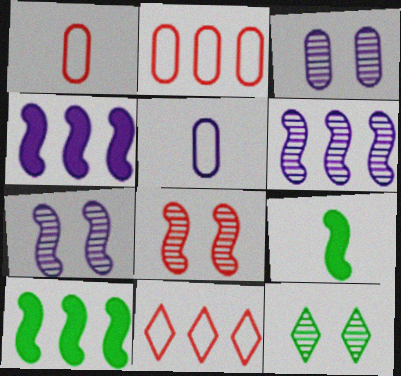[[1, 4, 12], 
[3, 8, 12], 
[3, 9, 11]]